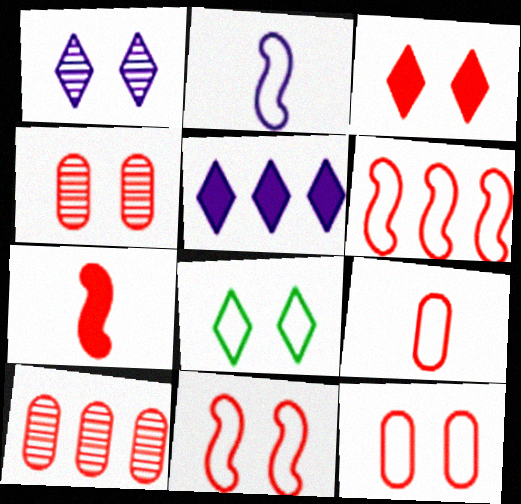[[1, 3, 8], 
[3, 4, 11]]